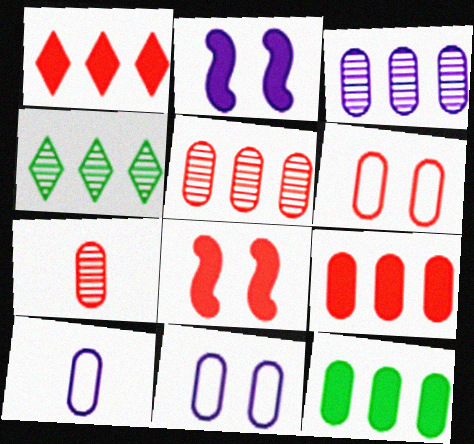[[4, 8, 10], 
[6, 7, 9], 
[7, 11, 12]]